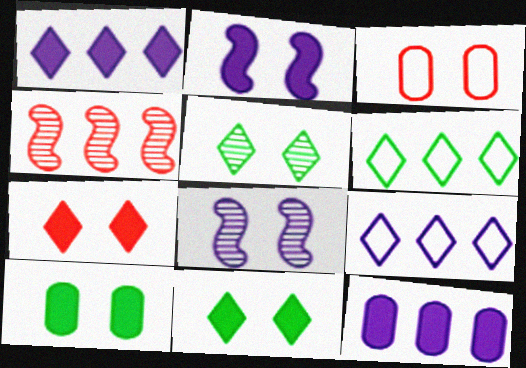[[2, 3, 5], 
[2, 7, 10], 
[3, 8, 11], 
[4, 6, 12]]